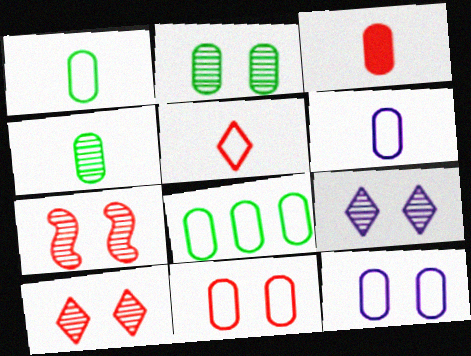[[2, 7, 9], 
[3, 4, 6], 
[6, 8, 11]]